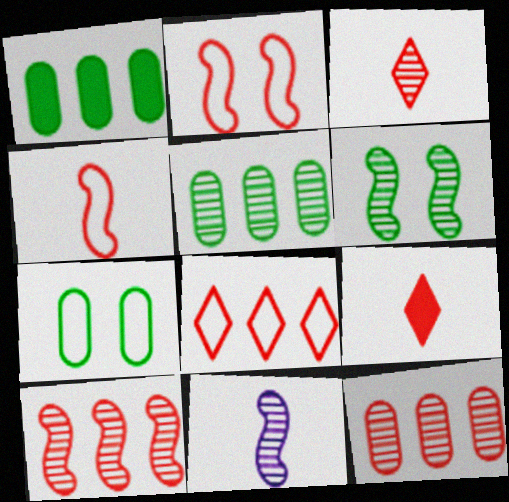[[2, 9, 12], 
[6, 10, 11]]